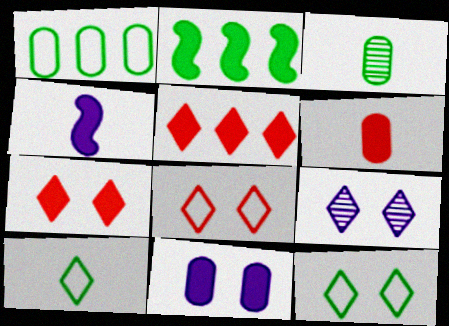[[2, 3, 12], 
[5, 9, 10], 
[7, 9, 12]]